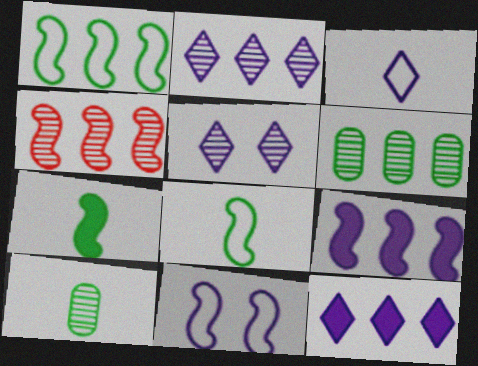[[1, 4, 9], 
[2, 4, 6], 
[3, 5, 12], 
[4, 5, 10], 
[4, 7, 11]]